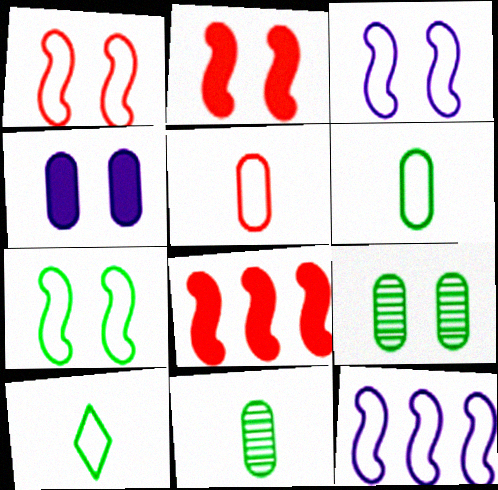[[1, 3, 7]]